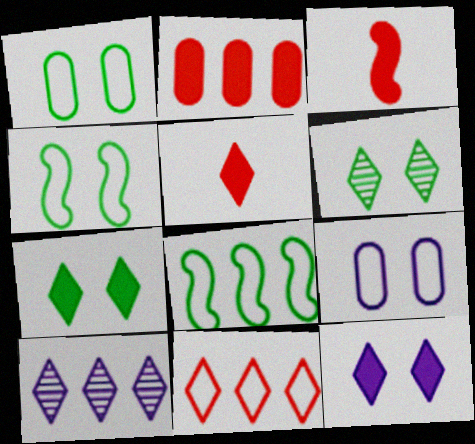[[1, 3, 10], 
[2, 8, 10]]